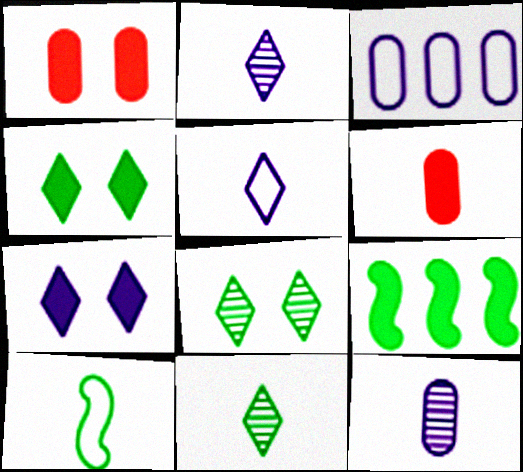[[2, 6, 10], 
[6, 7, 9]]